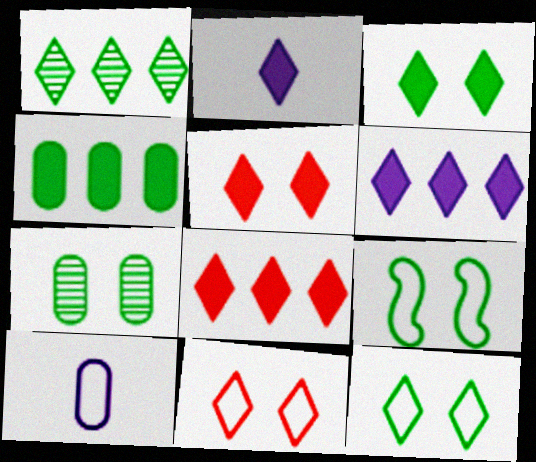[[1, 2, 11], 
[2, 3, 8], 
[3, 7, 9]]